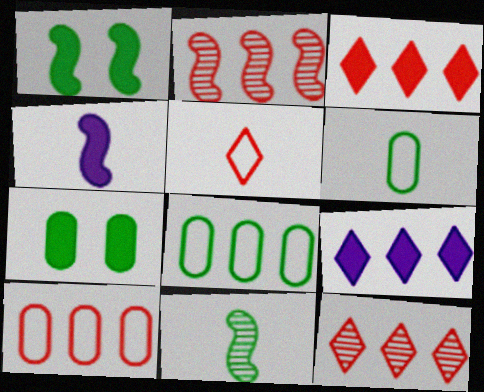[[2, 3, 10], 
[2, 8, 9], 
[3, 4, 7]]